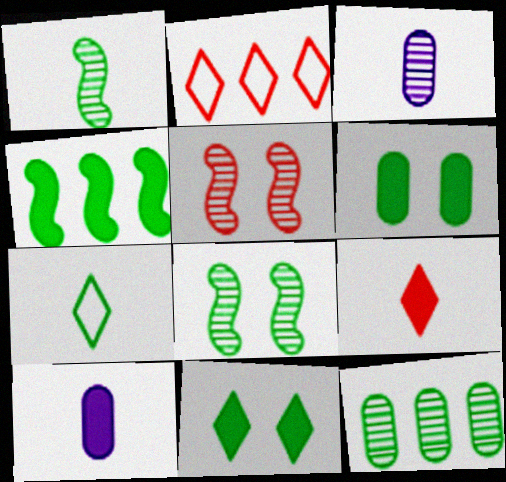[[2, 8, 10]]